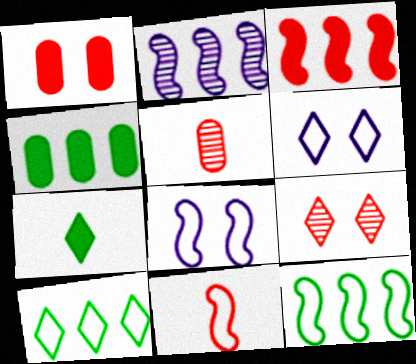[[2, 3, 12], 
[8, 11, 12]]